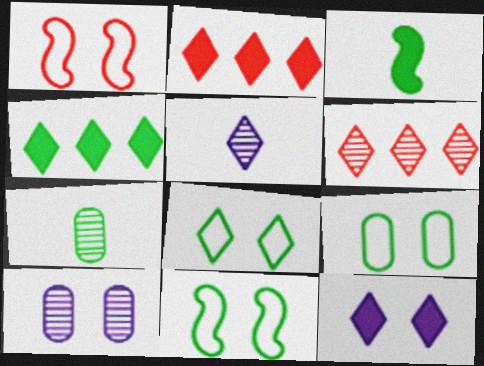[[2, 5, 8], 
[4, 7, 11], 
[8, 9, 11]]